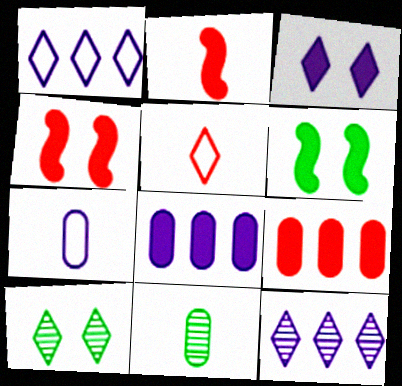[[1, 4, 11]]